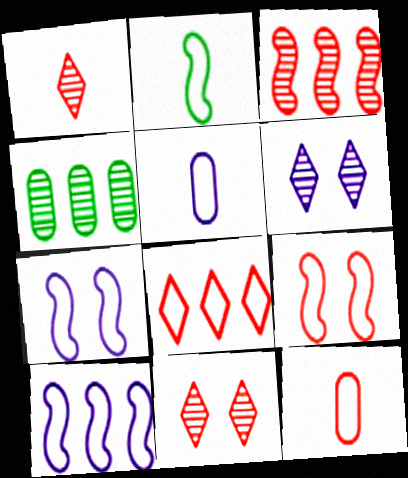[[2, 9, 10], 
[8, 9, 12]]